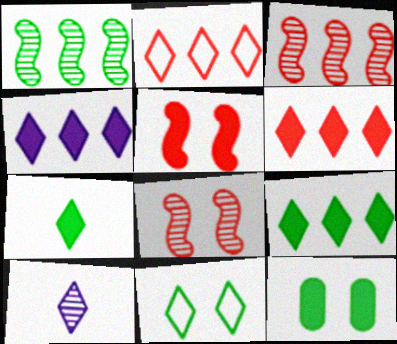[[4, 6, 9], 
[6, 10, 11]]